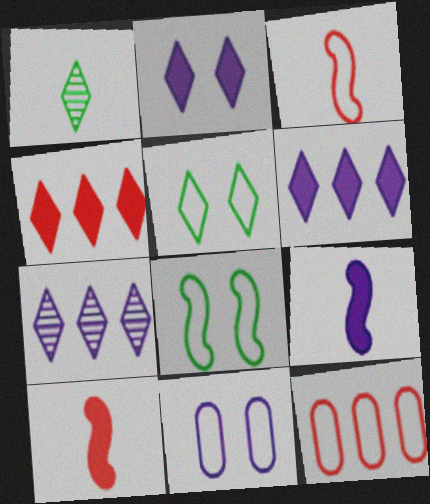[[7, 9, 11]]